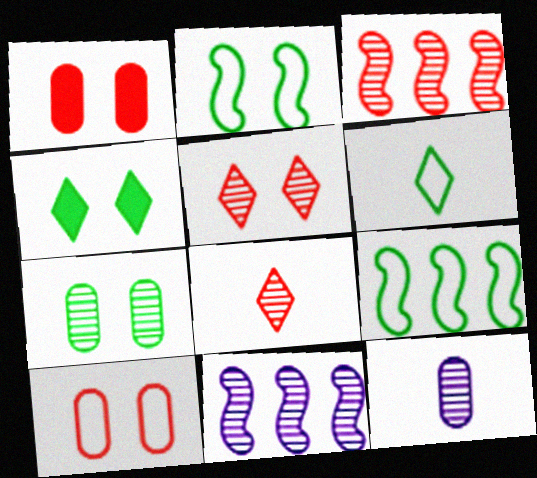[[1, 6, 11], 
[2, 4, 7], 
[7, 8, 11]]